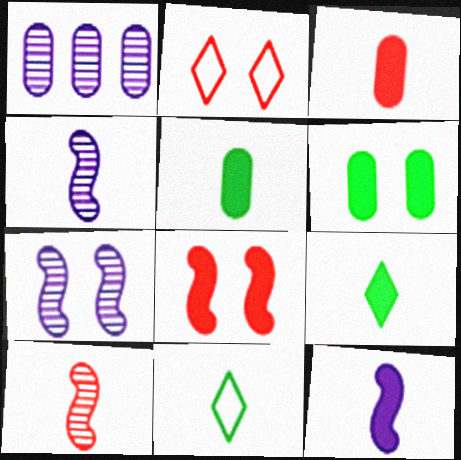[[1, 8, 11], 
[2, 6, 7], 
[3, 4, 11], 
[3, 9, 12]]